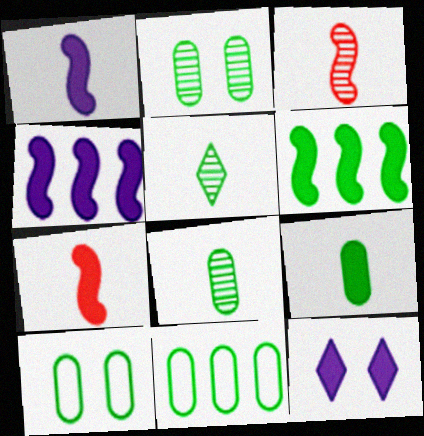[[2, 9, 11], 
[3, 11, 12], 
[5, 6, 10]]